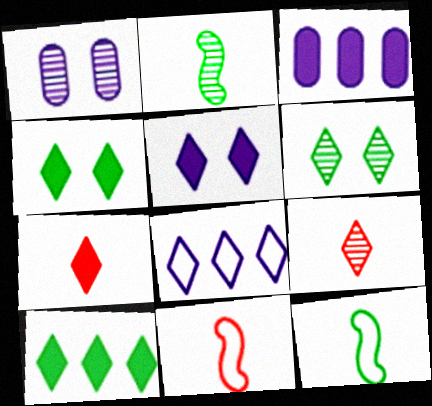[[1, 10, 11], 
[3, 6, 11], 
[4, 8, 9], 
[5, 7, 10], 
[6, 7, 8]]